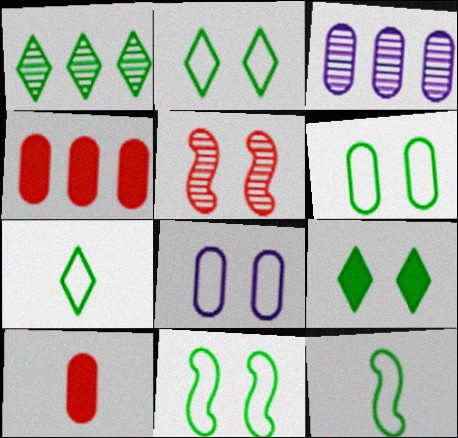[[1, 7, 9], 
[2, 6, 11], 
[3, 6, 10], 
[5, 8, 9]]